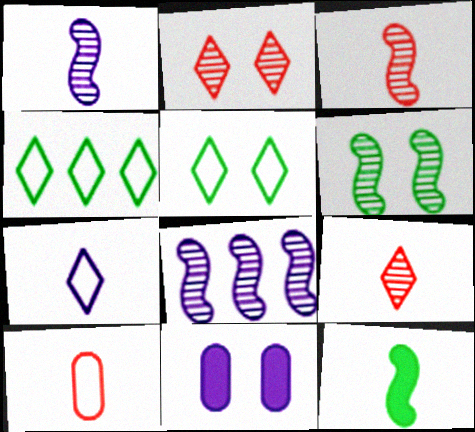[[3, 4, 11], 
[3, 6, 8], 
[7, 8, 11]]